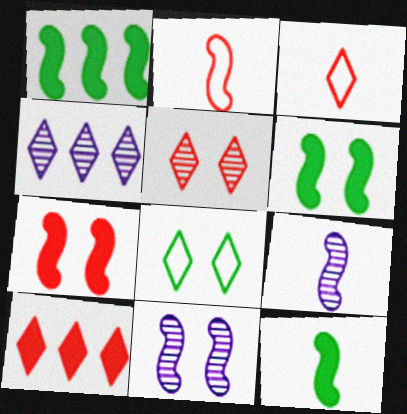[[1, 2, 11], 
[1, 6, 12], 
[2, 9, 12], 
[3, 5, 10]]